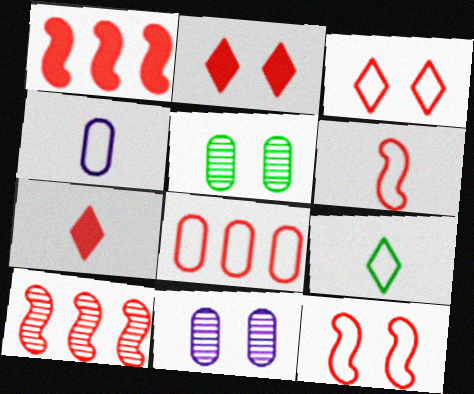[[1, 9, 11], 
[3, 6, 8], 
[4, 6, 9]]